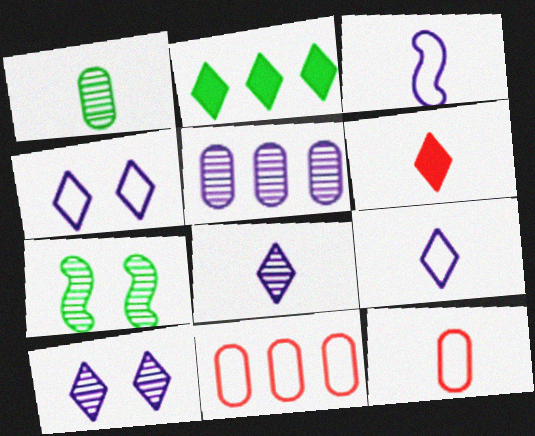[[1, 3, 6]]